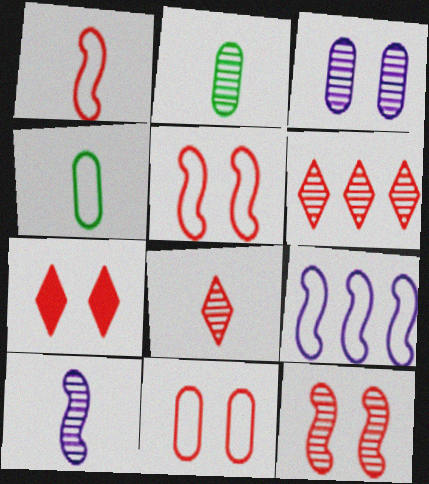[[2, 7, 9], 
[2, 8, 10], 
[7, 11, 12]]